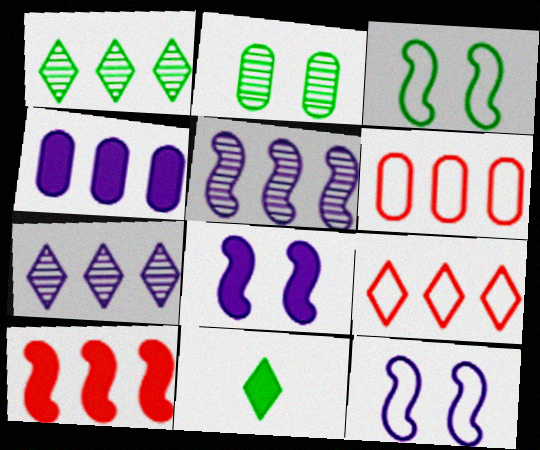[]